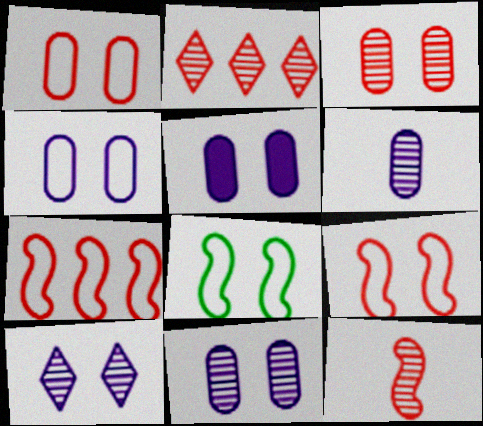[[2, 3, 12], 
[4, 5, 11]]